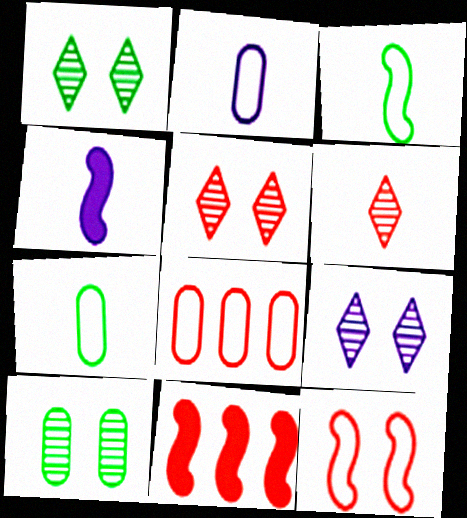[[1, 2, 11], 
[1, 4, 8], 
[1, 5, 9], 
[4, 6, 7], 
[7, 9, 11]]